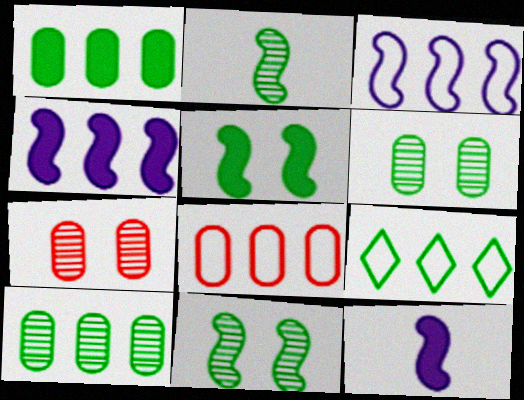[[3, 8, 9], 
[7, 9, 12]]